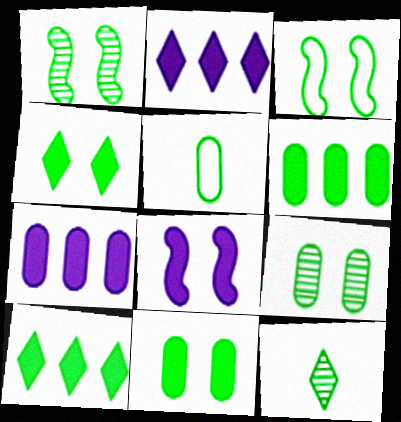[[1, 5, 10], 
[3, 4, 9], 
[3, 6, 12], 
[5, 6, 9]]